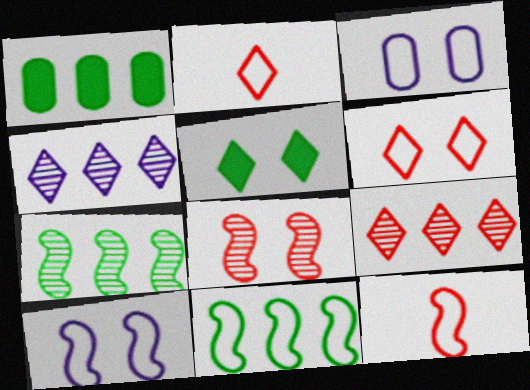[[2, 3, 11], 
[2, 4, 5], 
[3, 5, 8], 
[10, 11, 12]]